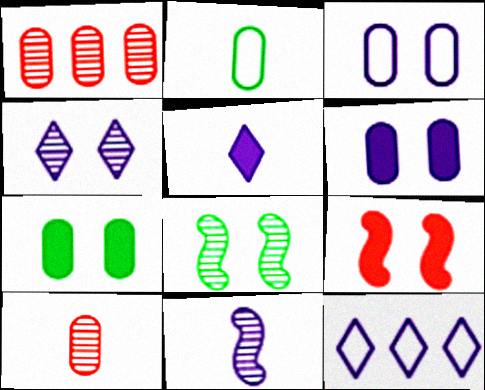[[1, 2, 6], 
[4, 5, 12], 
[6, 11, 12]]